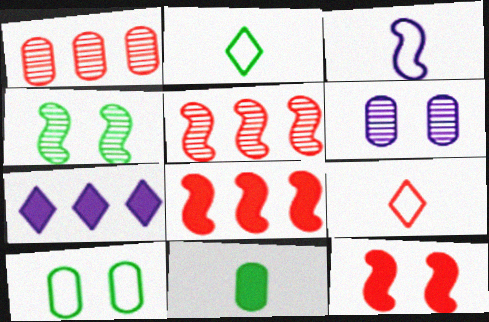[[1, 9, 12], 
[2, 6, 8], 
[3, 4, 8], 
[3, 6, 7], 
[7, 11, 12]]